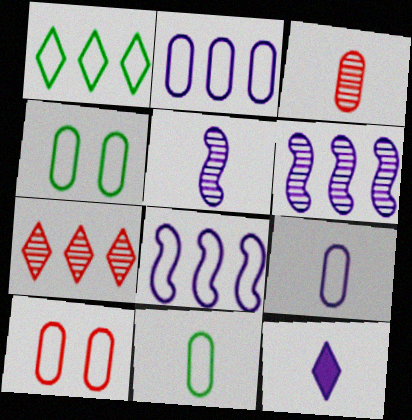[[2, 10, 11], 
[5, 9, 12]]